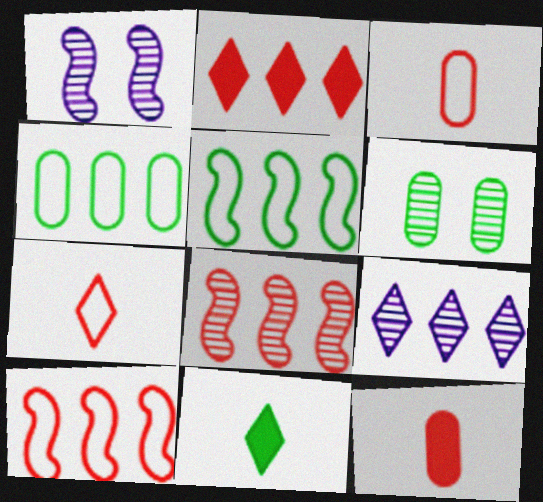[[5, 6, 11]]